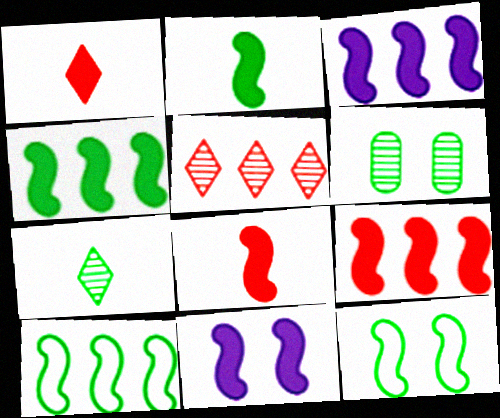[[2, 9, 11], 
[3, 4, 9], 
[4, 8, 11]]